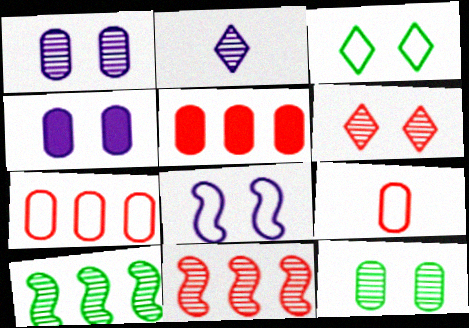[[2, 11, 12]]